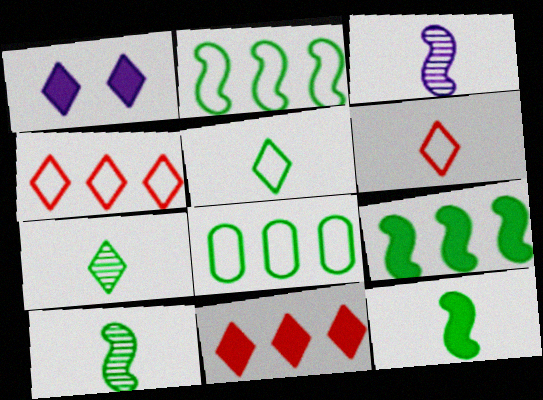[[1, 4, 7]]